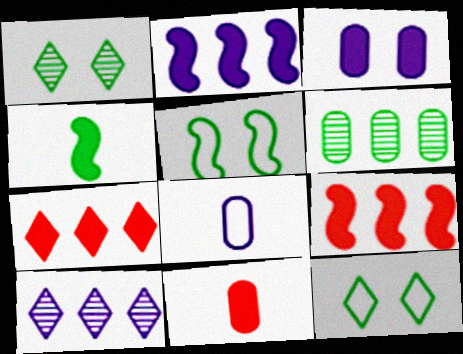[[1, 8, 9], 
[3, 4, 7], 
[4, 6, 12], 
[5, 10, 11]]